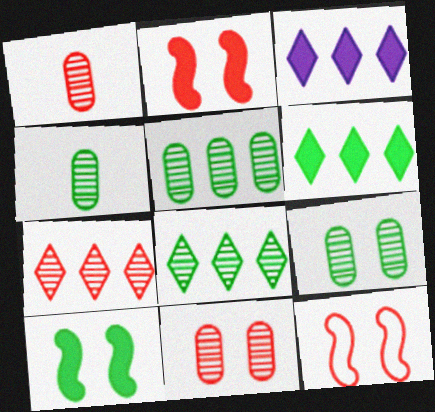[[3, 4, 12], 
[4, 5, 9]]